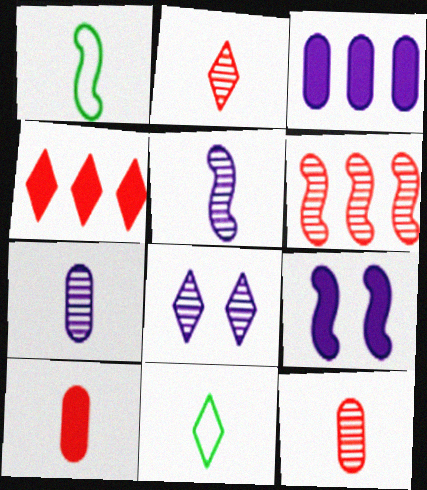[[1, 6, 9], 
[4, 8, 11], 
[5, 10, 11]]